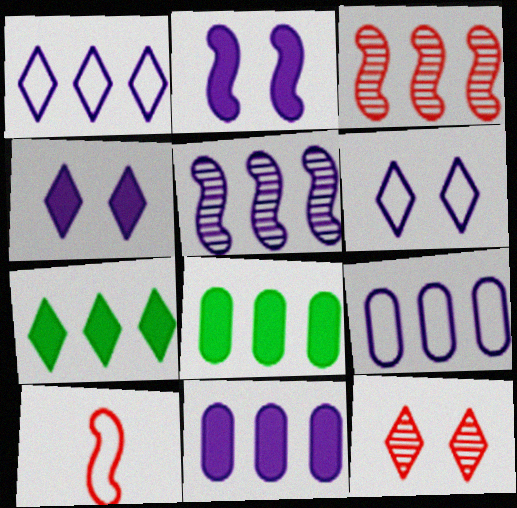[[1, 3, 8], 
[1, 5, 11], 
[3, 7, 9]]